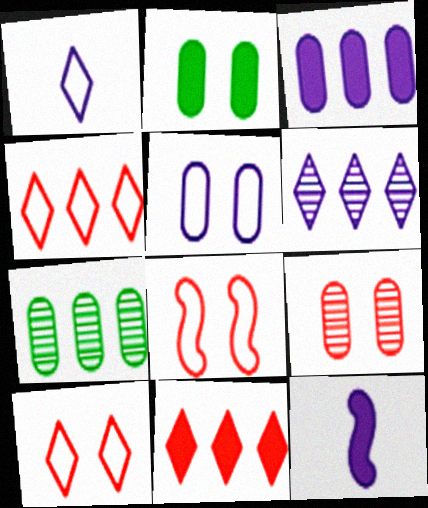[[2, 5, 9], 
[2, 11, 12], 
[5, 6, 12], 
[7, 10, 12]]